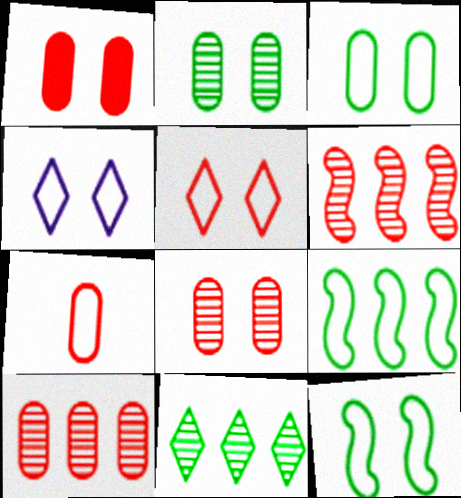[[1, 7, 10], 
[4, 7, 9]]